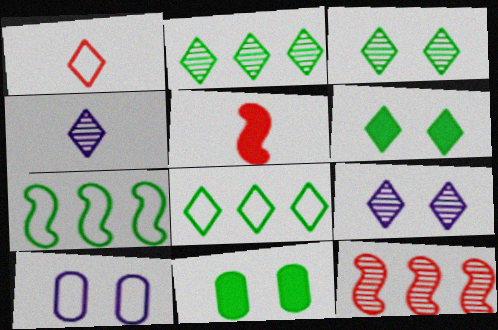[[1, 7, 10], 
[2, 5, 10]]